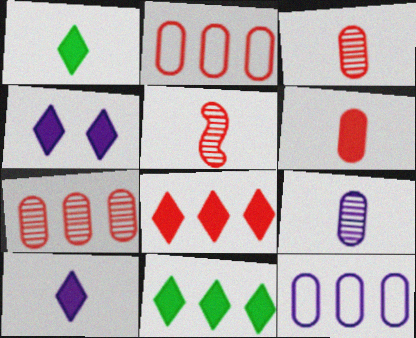[[1, 4, 8]]